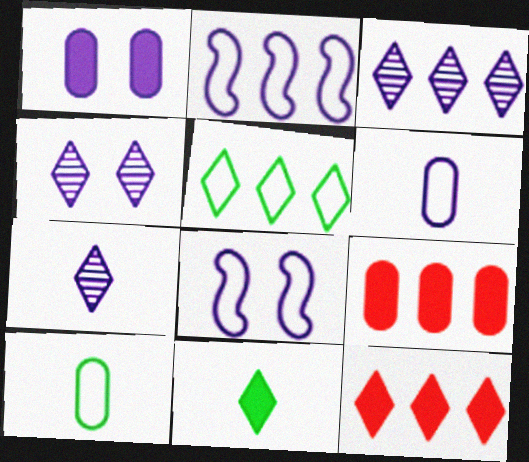[[1, 2, 7], 
[1, 4, 8], 
[3, 4, 7], 
[3, 5, 12]]